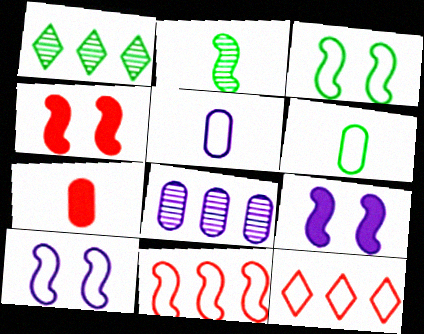[[1, 4, 5], 
[1, 7, 10], 
[2, 9, 11], 
[3, 5, 12], 
[6, 10, 12]]